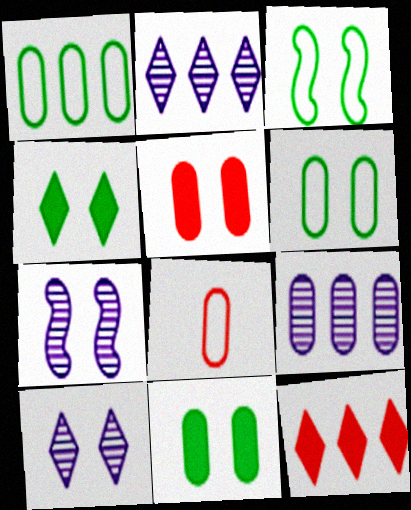[[3, 5, 10], 
[8, 9, 11]]